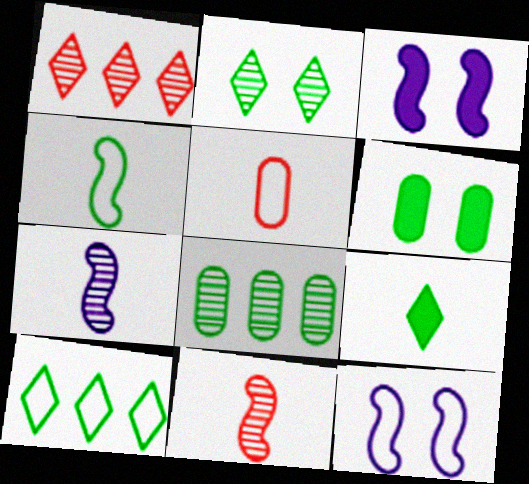[[2, 9, 10], 
[5, 7, 9], 
[5, 10, 12]]